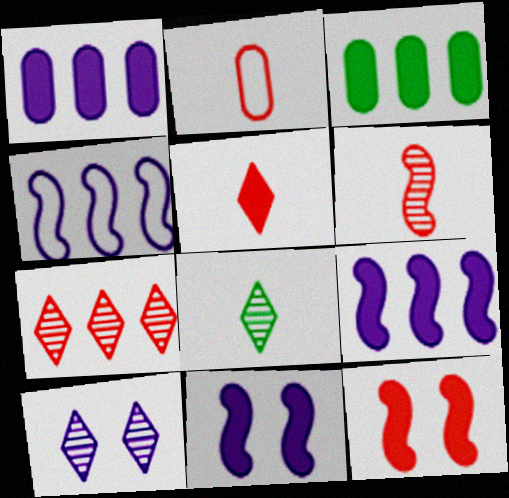[[2, 5, 6], 
[2, 7, 12], 
[3, 4, 7], 
[3, 5, 11], 
[7, 8, 10]]